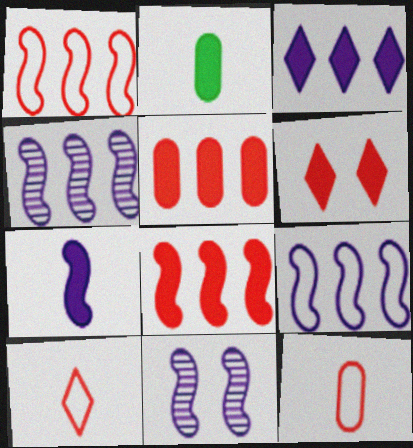[[7, 9, 11]]